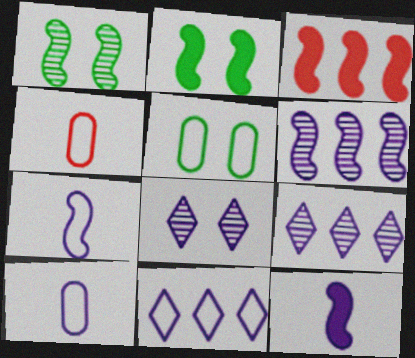[[1, 3, 7], 
[2, 3, 12], 
[2, 4, 9]]